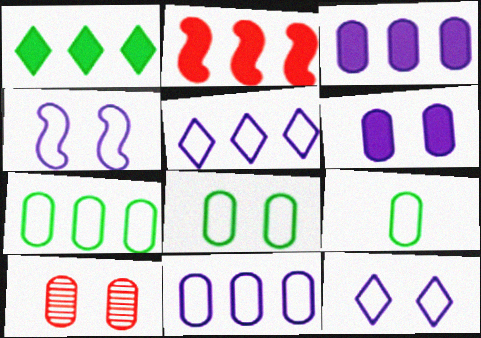[[1, 2, 3], 
[3, 9, 10], 
[6, 8, 10], 
[7, 8, 9]]